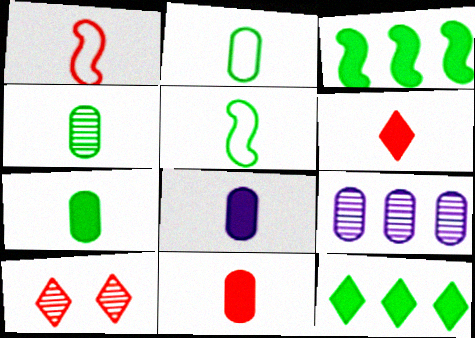[[2, 4, 7], 
[7, 8, 11]]